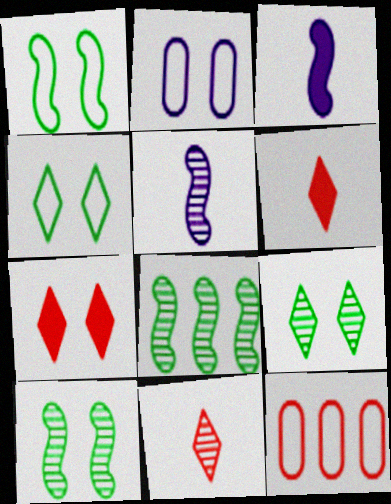[[2, 6, 8], 
[2, 7, 10], 
[3, 9, 12]]